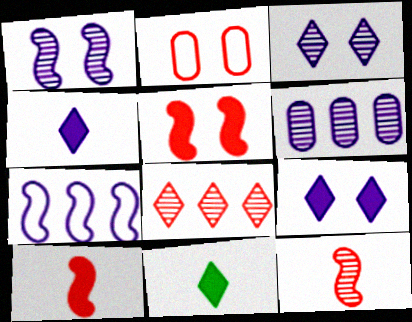[[2, 8, 10]]